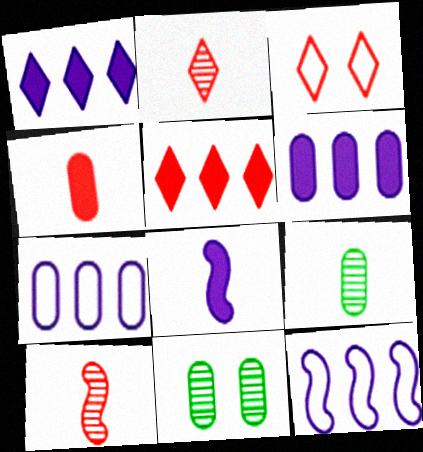[[2, 3, 5], 
[4, 7, 11]]